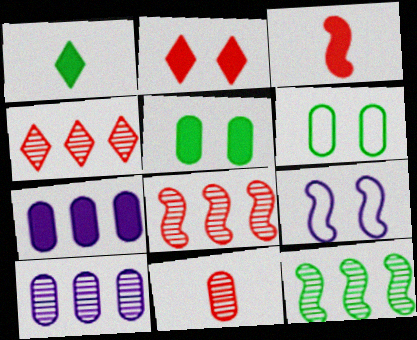[[1, 6, 12], 
[3, 9, 12], 
[4, 10, 12], 
[6, 7, 11]]